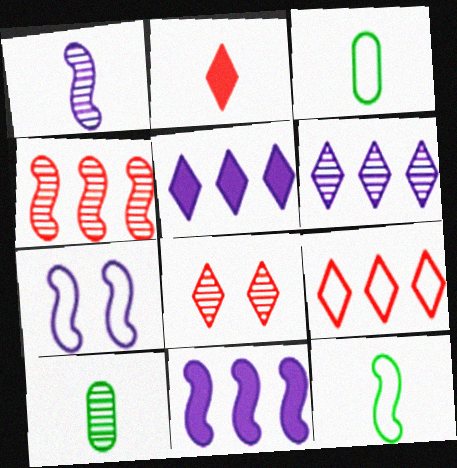[[1, 2, 3], 
[1, 7, 11], 
[2, 8, 9], 
[3, 7, 9], 
[3, 8, 11]]